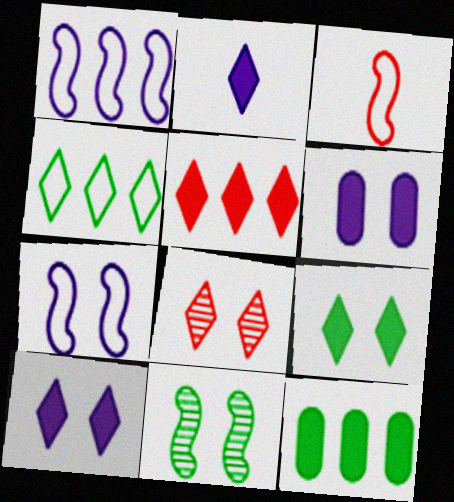[[2, 4, 8], 
[2, 5, 9]]